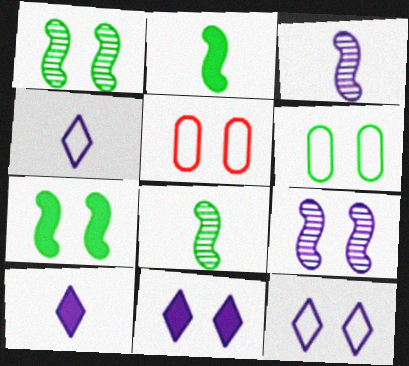[[1, 5, 11]]